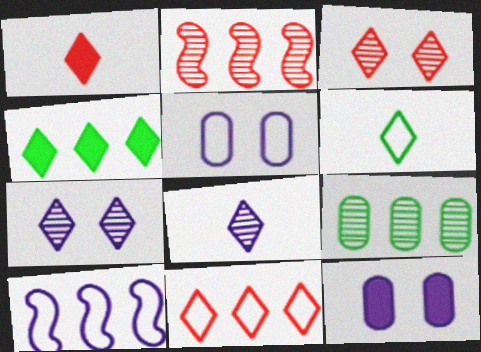[[1, 3, 11], 
[1, 6, 8], 
[2, 6, 12], 
[8, 10, 12]]